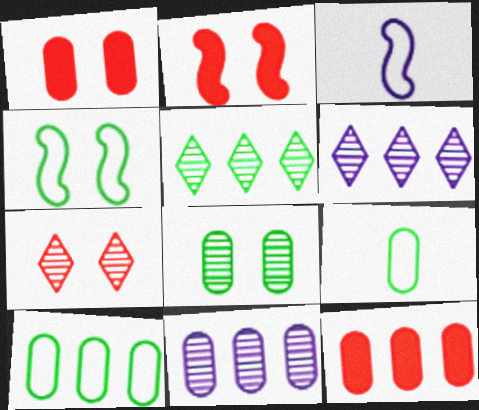[[1, 3, 5], 
[1, 9, 11], 
[2, 6, 9], 
[10, 11, 12]]